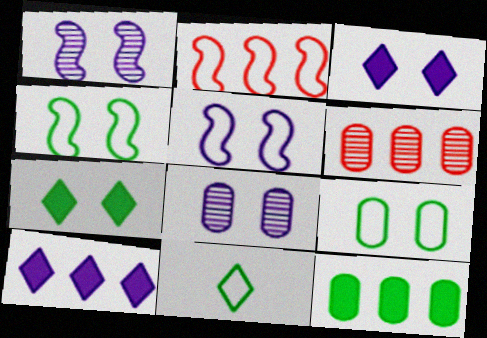[[3, 5, 8]]